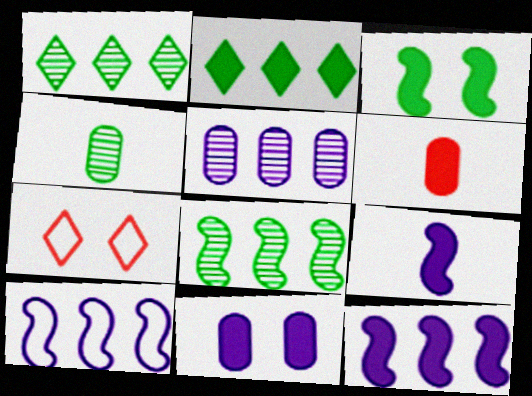[[4, 7, 12]]